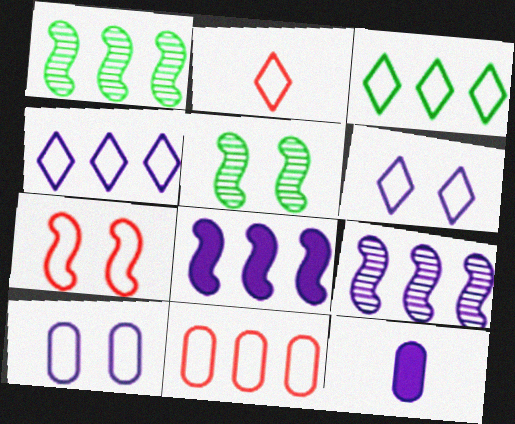[[2, 3, 6], 
[2, 7, 11], 
[6, 9, 12]]